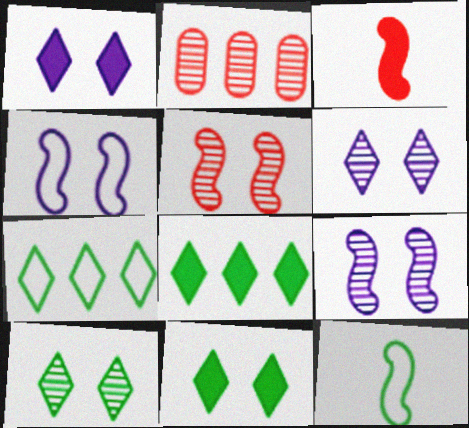[[1, 2, 12]]